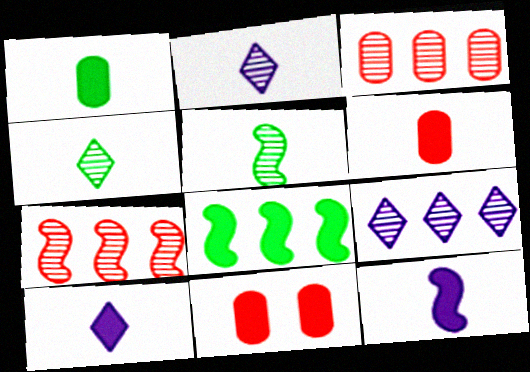[[8, 10, 11]]